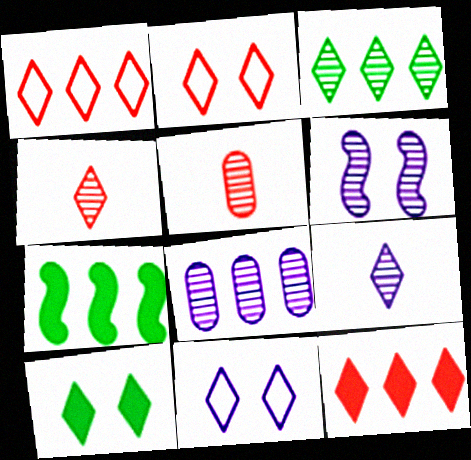[[1, 7, 8], 
[1, 9, 10], 
[2, 4, 12], 
[3, 5, 6], 
[5, 7, 11], 
[6, 8, 9]]